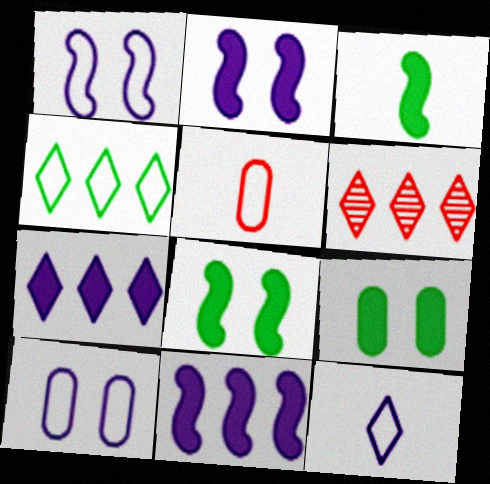[[1, 4, 5], 
[3, 6, 10], 
[4, 6, 7]]